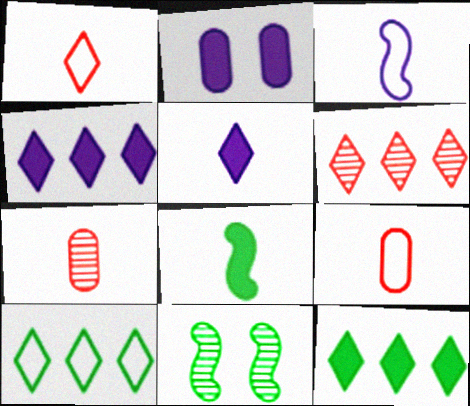[[4, 6, 10], 
[4, 9, 11]]